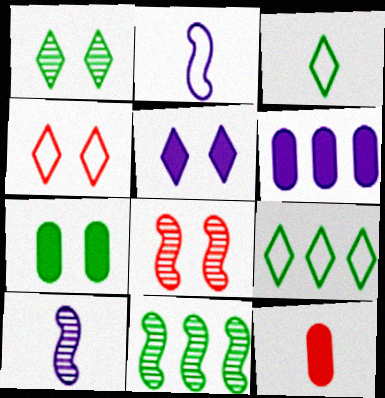[[1, 4, 5], 
[3, 6, 8], 
[3, 7, 11], 
[3, 10, 12], 
[6, 7, 12], 
[8, 10, 11]]